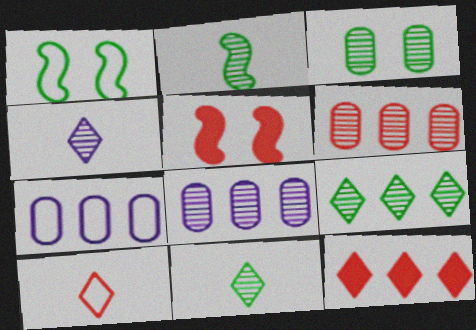[[1, 7, 10], 
[2, 3, 9], 
[5, 6, 10], 
[5, 7, 11]]